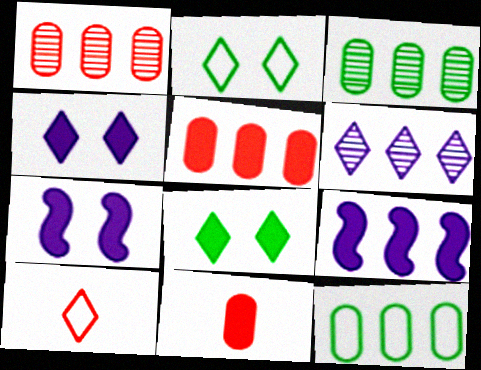[[3, 7, 10], 
[6, 8, 10], 
[8, 9, 11]]